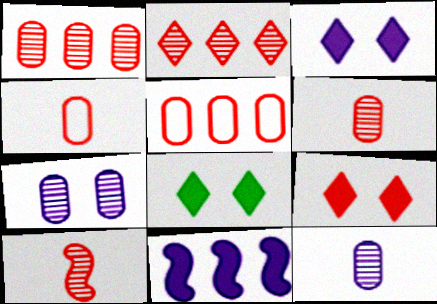[[3, 8, 9], 
[5, 9, 10]]